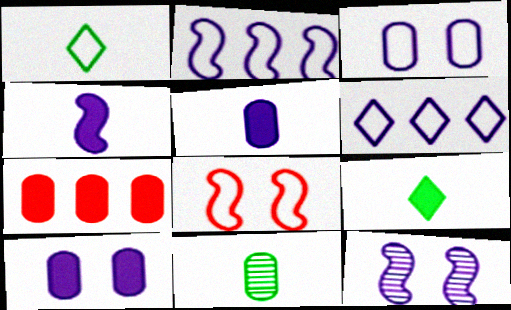[[1, 7, 12], 
[2, 4, 12], 
[3, 7, 11], 
[5, 6, 12]]